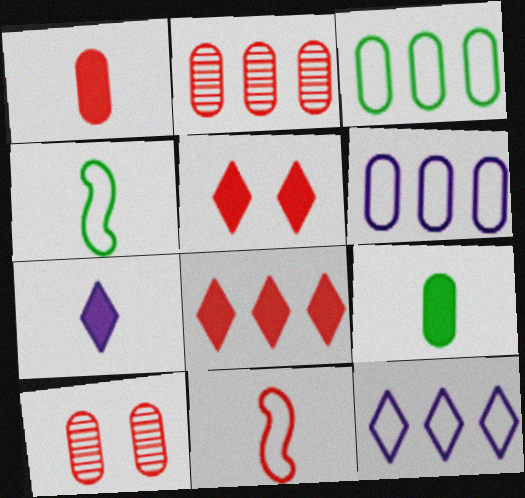[[2, 5, 11], 
[6, 9, 10], 
[8, 10, 11]]